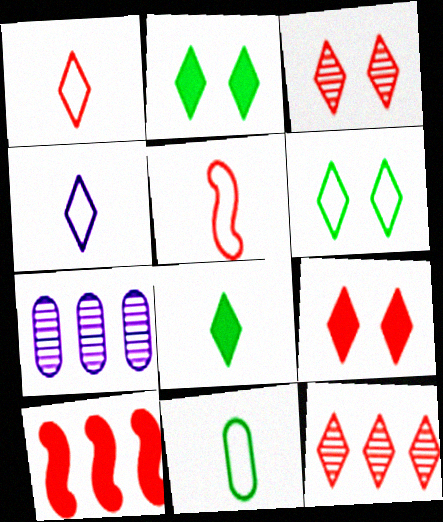[[1, 9, 12], 
[2, 4, 12], 
[2, 5, 7], 
[4, 5, 11]]